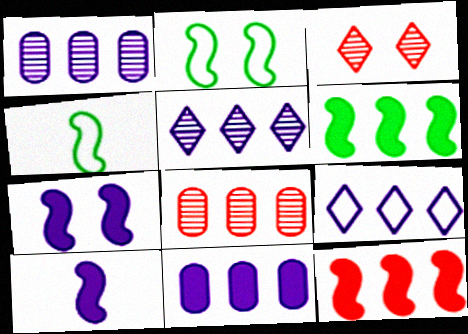[[3, 4, 11], 
[6, 8, 9]]